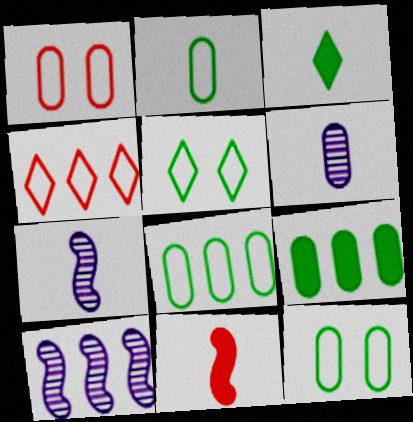[[1, 3, 10], 
[1, 6, 9], 
[2, 8, 12], 
[4, 9, 10]]